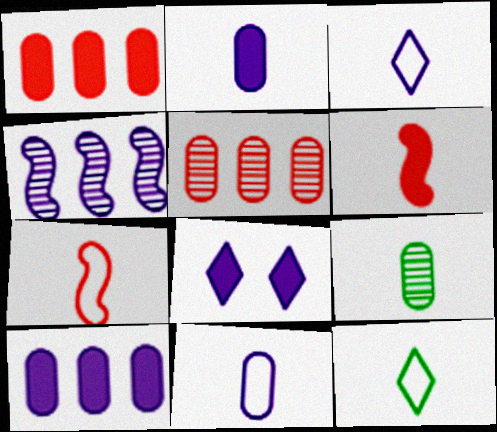[[3, 6, 9], 
[4, 8, 11], 
[7, 11, 12]]